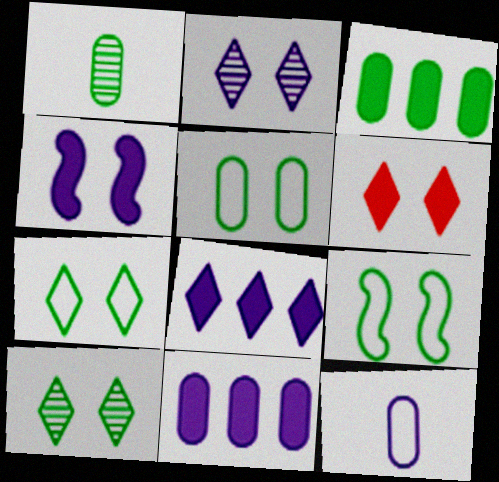[[1, 3, 5], 
[2, 6, 7], 
[5, 7, 9]]